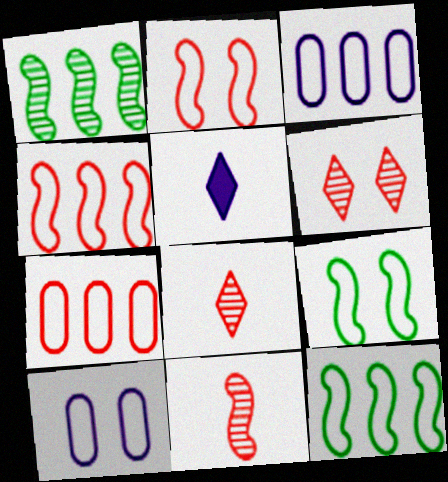[]